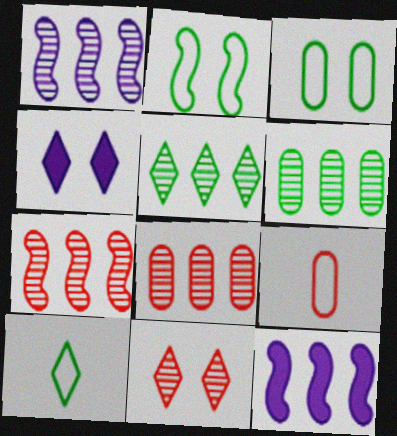[[1, 5, 8]]